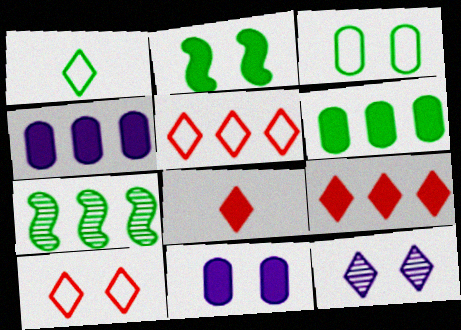[[1, 9, 12], 
[2, 4, 8], 
[4, 5, 7]]